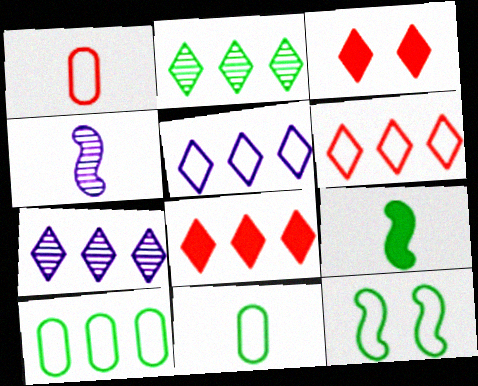[[1, 5, 12], 
[2, 5, 8], 
[3, 4, 10]]